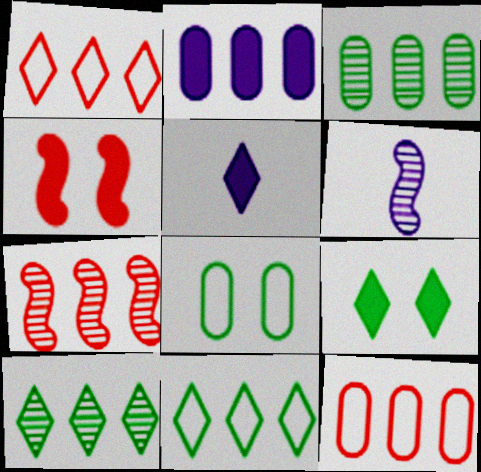[[2, 3, 12], 
[2, 7, 11], 
[5, 7, 8], 
[6, 9, 12]]